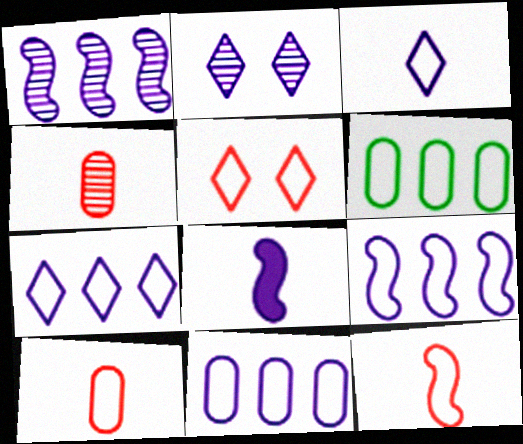[[2, 8, 11], 
[7, 9, 11]]